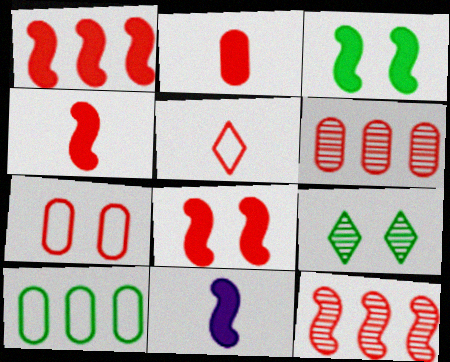[[1, 3, 11], 
[1, 4, 8], 
[2, 6, 7], 
[5, 6, 8]]